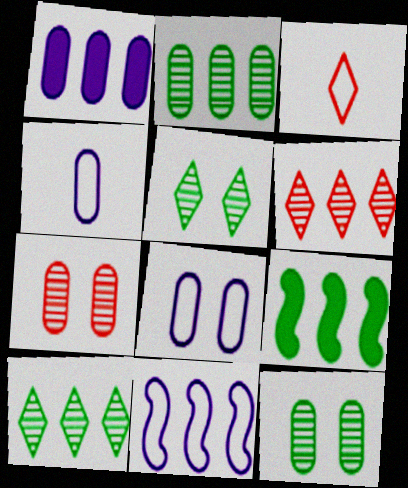[]